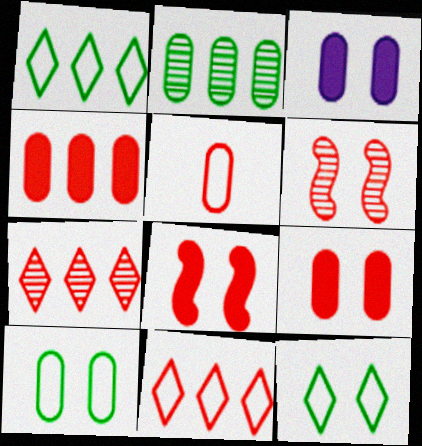[[2, 3, 5], 
[3, 6, 12], 
[5, 7, 8]]